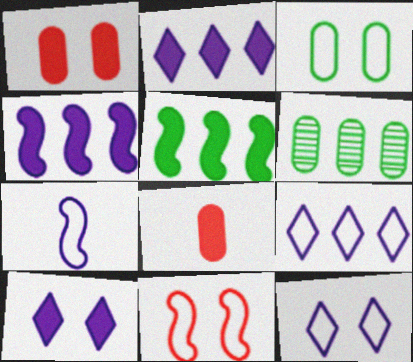[[3, 11, 12], 
[5, 8, 10]]